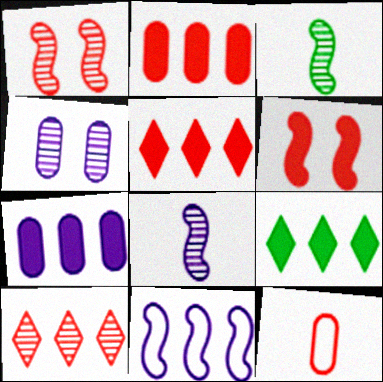[[1, 5, 12], 
[3, 4, 10], 
[3, 6, 11], 
[6, 10, 12]]